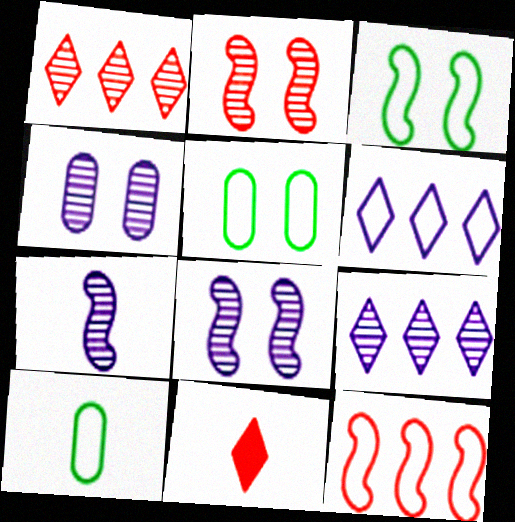[[4, 7, 9], 
[7, 10, 11]]